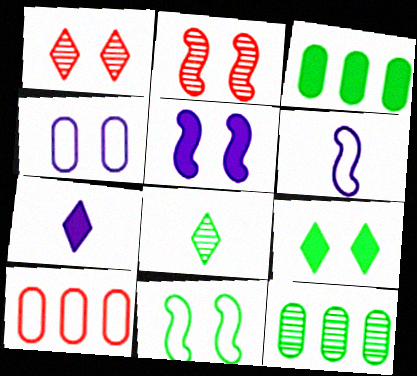[[1, 3, 6], 
[2, 4, 9], 
[2, 5, 11], 
[3, 8, 11], 
[5, 8, 10]]